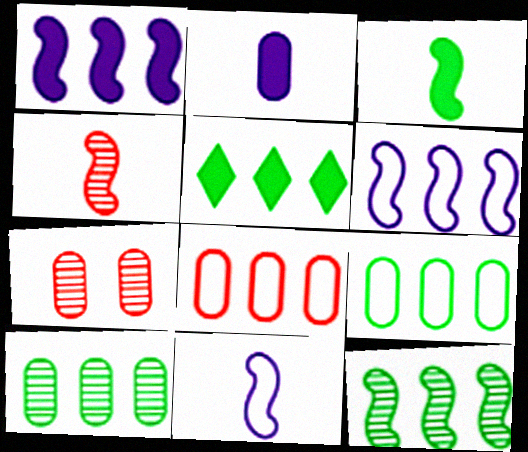[[2, 7, 9], 
[3, 4, 11], 
[5, 7, 11], 
[5, 9, 12]]